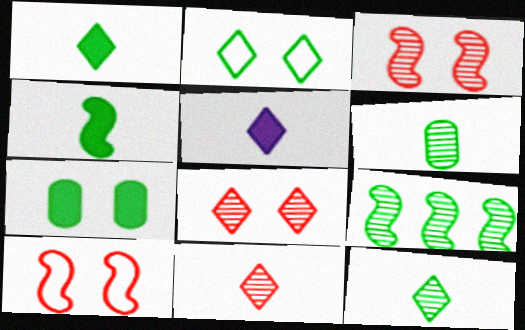[]